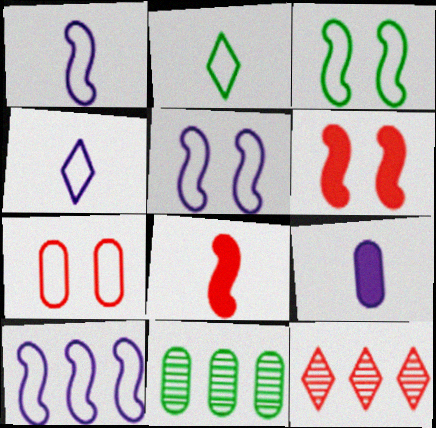[[1, 5, 10], 
[2, 7, 10], 
[3, 9, 12], 
[4, 6, 11], 
[7, 8, 12], 
[7, 9, 11]]